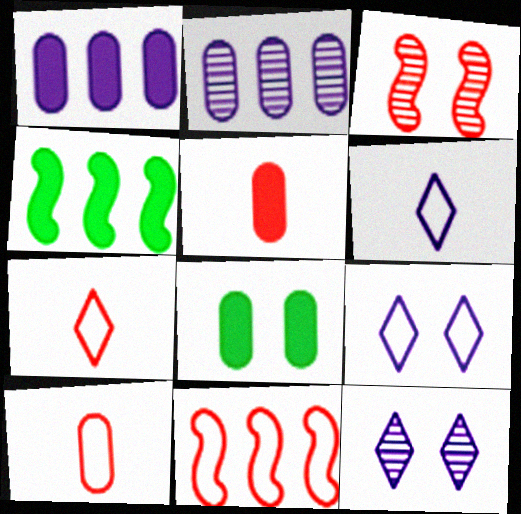[[1, 5, 8], 
[2, 8, 10], 
[3, 8, 9], 
[4, 10, 12]]